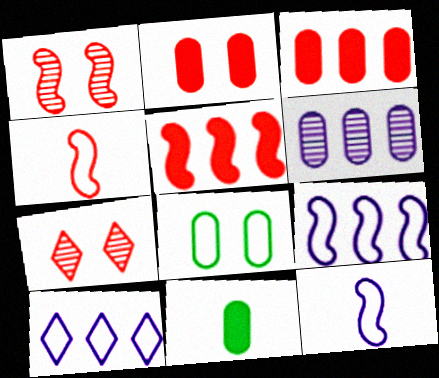[[1, 4, 5], 
[1, 10, 11], 
[3, 4, 7], 
[4, 8, 10], 
[7, 9, 11]]